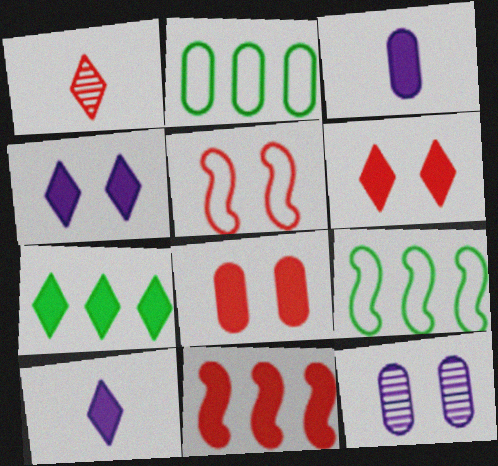[[6, 7, 10]]